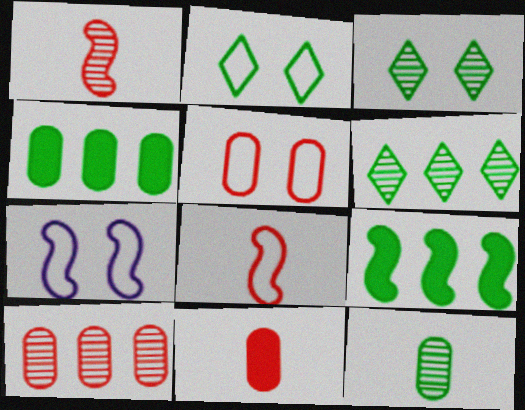[[1, 7, 9], 
[2, 5, 7], 
[2, 9, 12], 
[5, 10, 11], 
[6, 7, 11]]